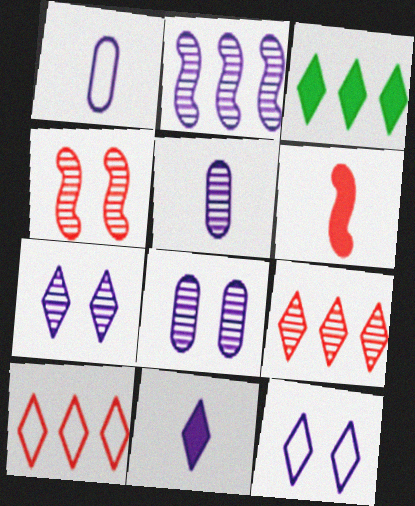[[1, 3, 4], 
[2, 5, 7]]